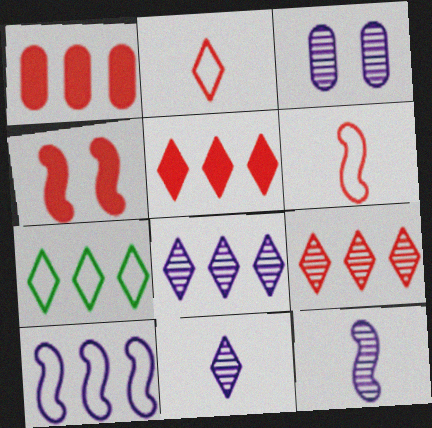[[3, 8, 12], 
[5, 7, 8]]